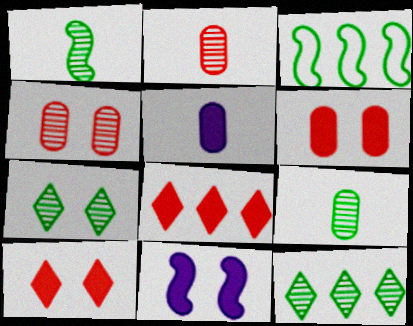[]